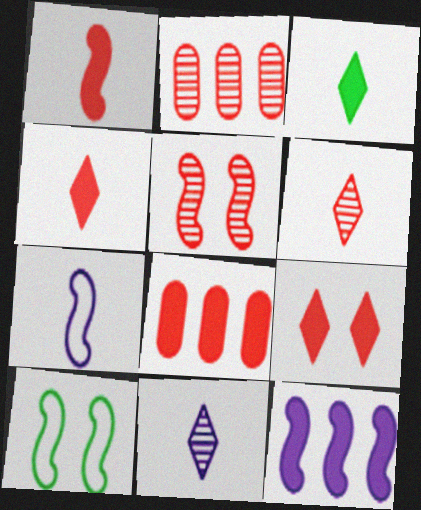[[1, 8, 9], 
[2, 5, 6], 
[8, 10, 11]]